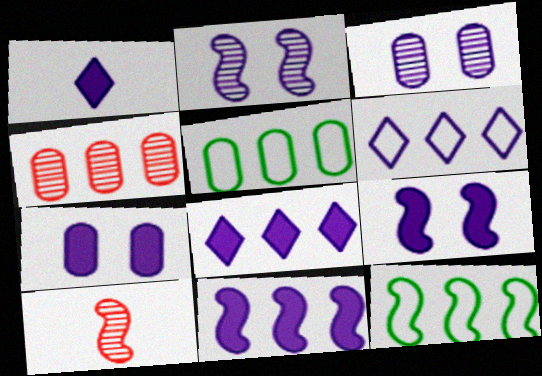[[1, 7, 11], 
[4, 8, 12], 
[9, 10, 12]]